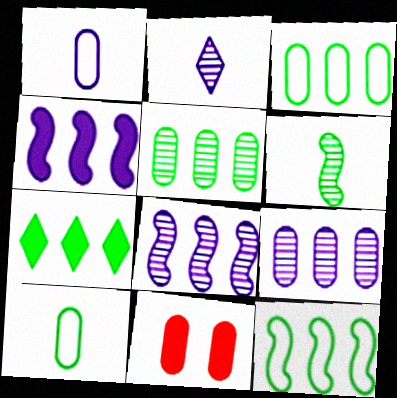[[1, 5, 11], 
[2, 11, 12], 
[5, 7, 12], 
[9, 10, 11]]